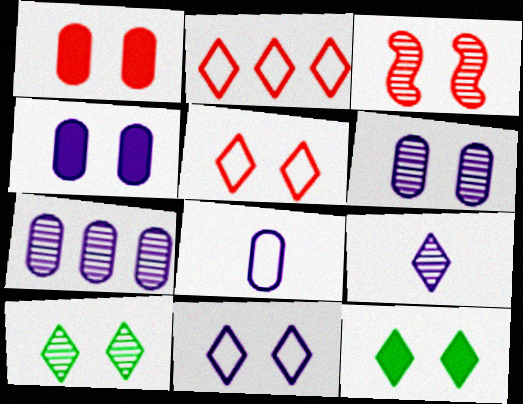[[1, 3, 5], 
[2, 9, 12], 
[3, 6, 10], 
[4, 7, 8]]